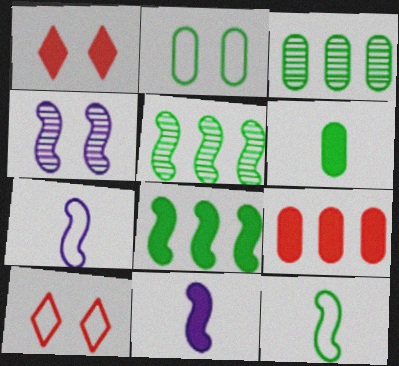[[1, 2, 4], 
[1, 3, 7], 
[2, 3, 6], 
[3, 10, 11]]